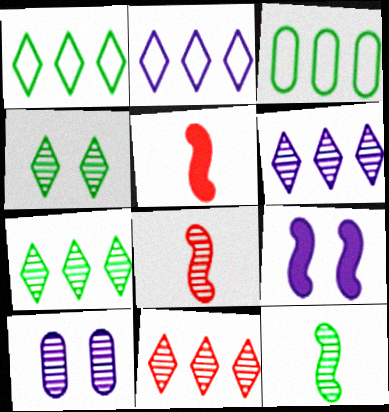[[1, 5, 10], 
[6, 7, 11], 
[7, 8, 10], 
[10, 11, 12]]